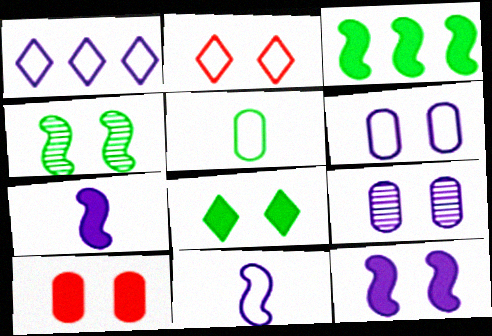[[1, 6, 11], 
[1, 7, 9], 
[8, 10, 12]]